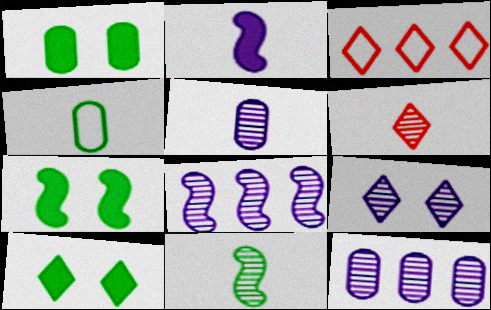[[1, 7, 10], 
[2, 4, 6], 
[3, 5, 7], 
[5, 6, 11], 
[5, 8, 9]]